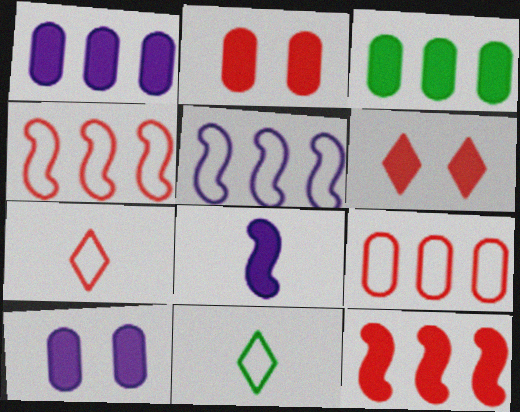[[3, 6, 8]]